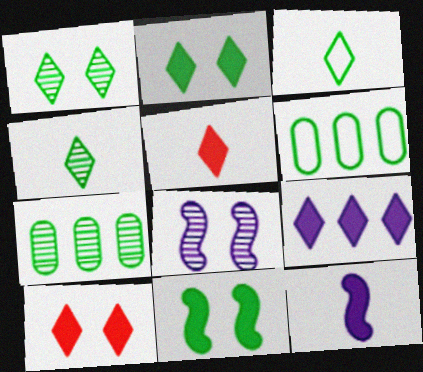[[2, 5, 9], 
[3, 7, 11], 
[4, 6, 11], 
[5, 6, 8]]